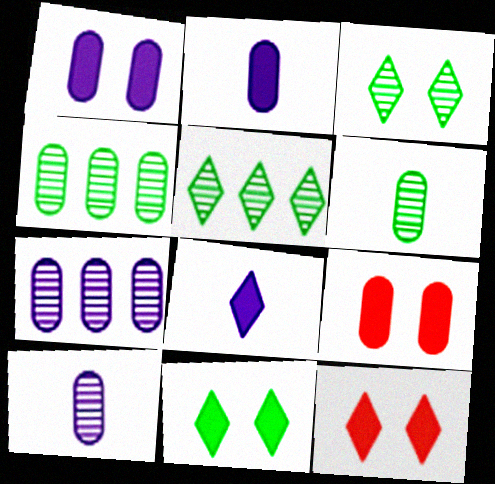[]